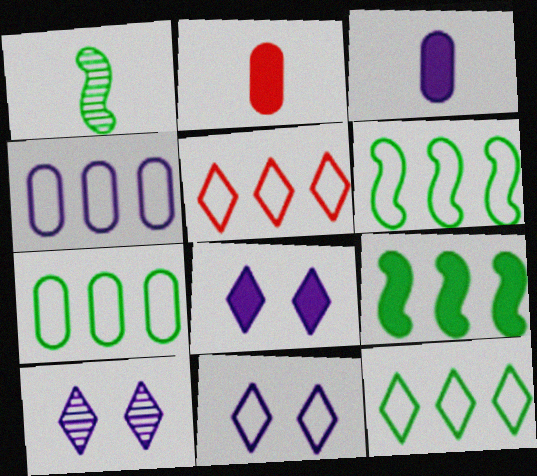[[2, 6, 10], 
[2, 8, 9], 
[4, 5, 6], 
[6, 7, 12], 
[8, 10, 11]]